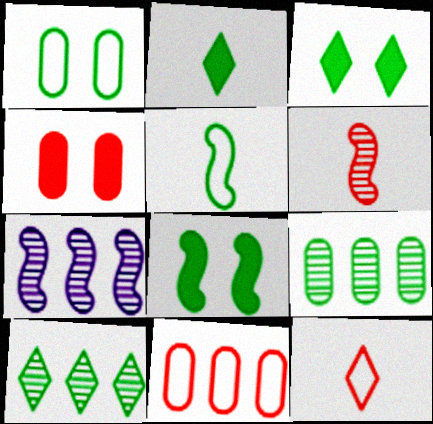[[3, 5, 9]]